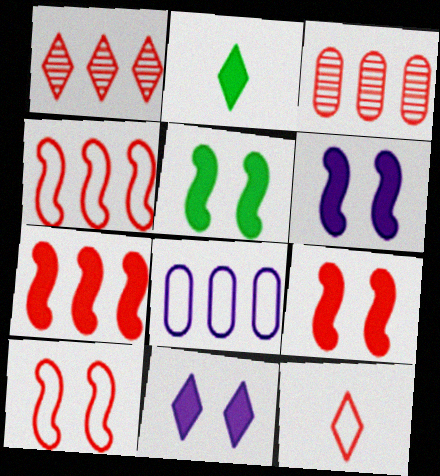[[3, 9, 12], 
[5, 6, 9]]